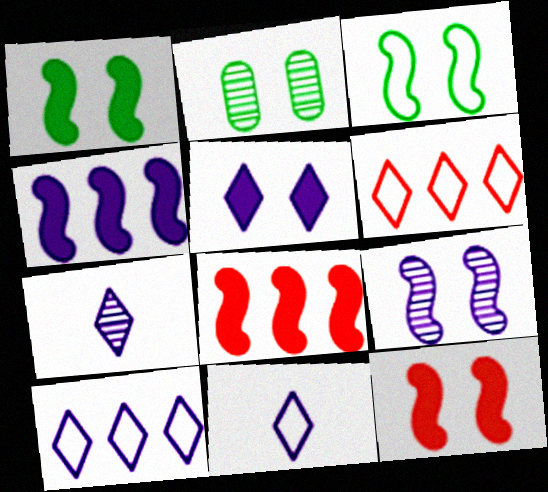[[2, 8, 11], 
[3, 9, 12], 
[5, 7, 10]]